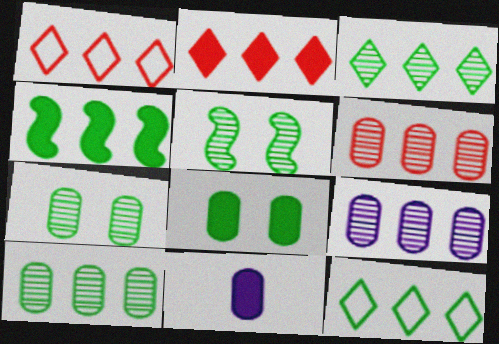[[1, 4, 9], 
[1, 5, 11], 
[4, 10, 12], 
[6, 9, 10]]